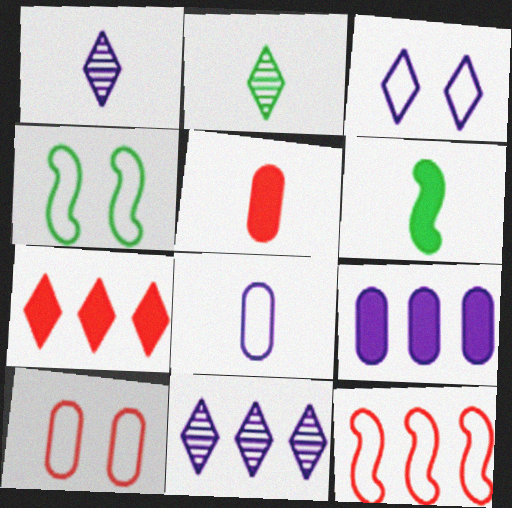[[2, 3, 7], 
[3, 4, 10], 
[4, 5, 11], 
[6, 10, 11]]